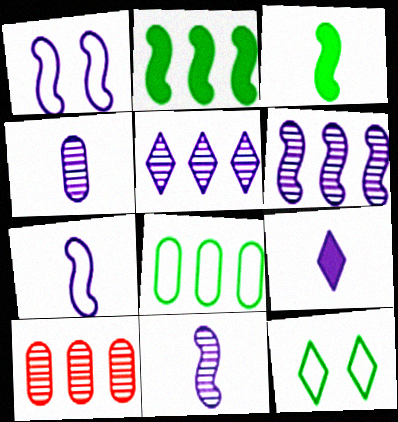[[4, 7, 9]]